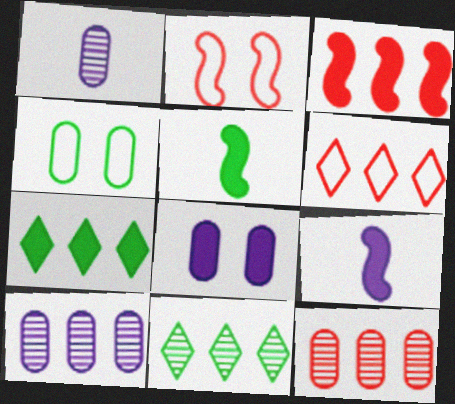[[1, 2, 7], 
[3, 6, 12], 
[4, 5, 11]]